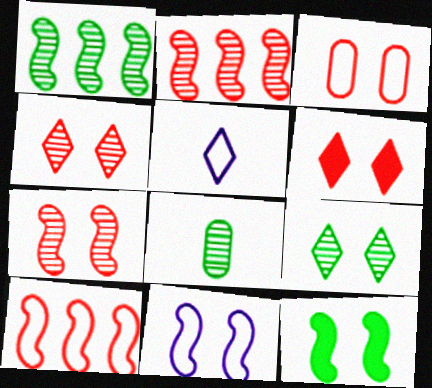[[1, 8, 9], 
[3, 6, 7], 
[7, 11, 12]]